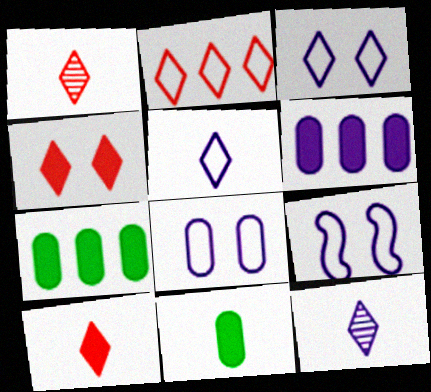[[1, 2, 4], 
[1, 7, 9], 
[3, 8, 9], 
[6, 9, 12]]